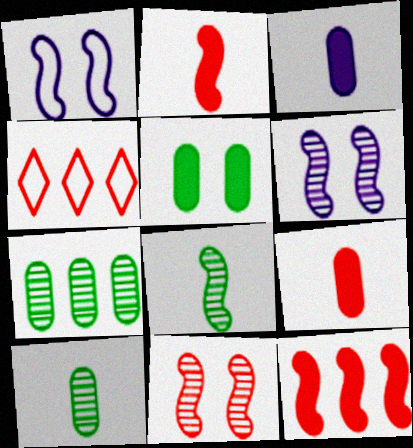[[1, 8, 12], 
[4, 9, 11]]